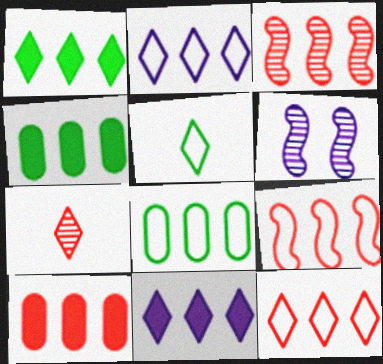[[2, 3, 4], 
[2, 8, 9], 
[3, 8, 11], 
[3, 10, 12], 
[5, 6, 10]]